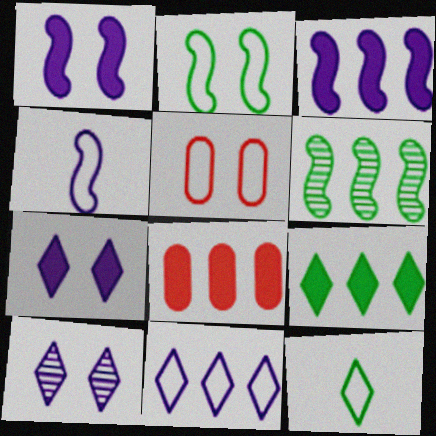[[3, 8, 9], 
[6, 8, 11]]